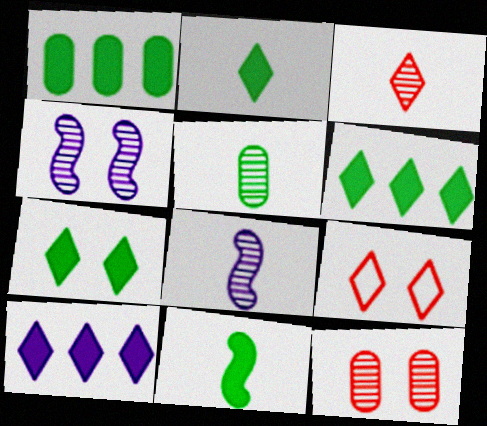[[1, 7, 11], 
[1, 8, 9], 
[2, 6, 7], 
[3, 5, 8]]